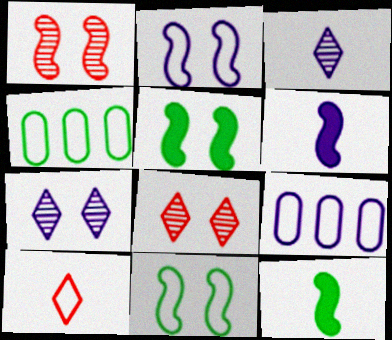[[1, 2, 5], 
[2, 4, 10], 
[4, 6, 8], 
[6, 7, 9], 
[8, 9, 12], 
[9, 10, 11]]